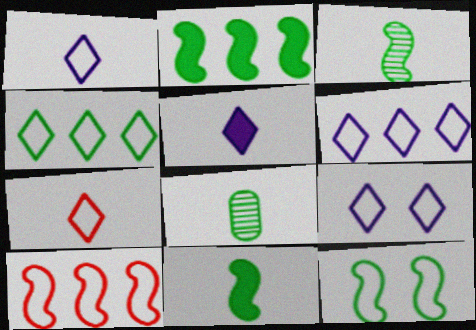[[1, 6, 9], 
[2, 3, 12], 
[4, 7, 9]]